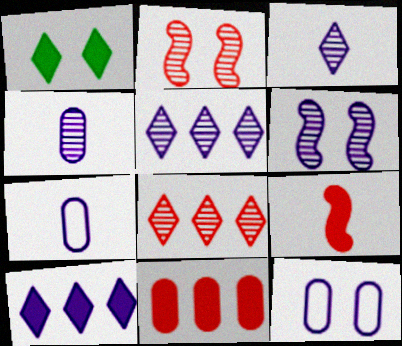[[1, 2, 12], 
[4, 5, 6], 
[6, 7, 10]]